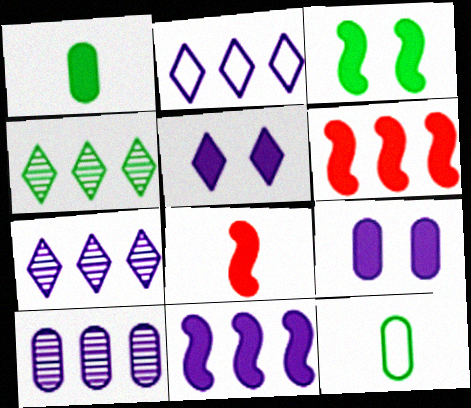[[1, 5, 6], 
[2, 10, 11], 
[3, 4, 12], 
[3, 8, 11]]